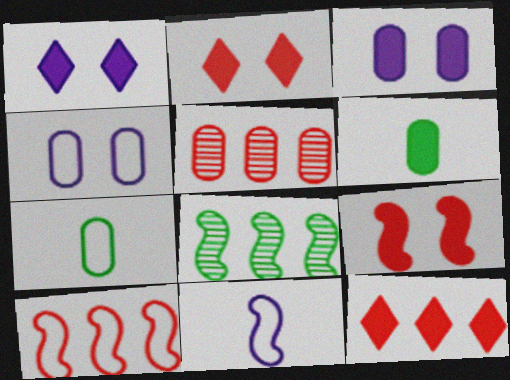[[3, 5, 7], 
[4, 5, 6], 
[5, 10, 12], 
[8, 9, 11]]